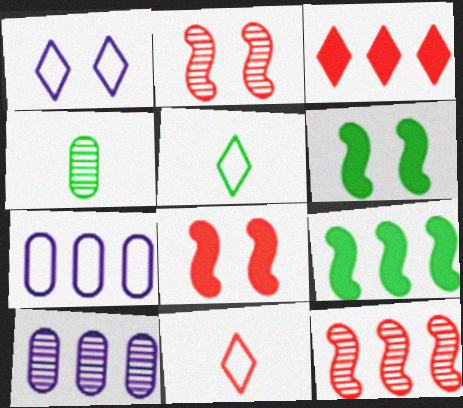[[5, 8, 10], 
[6, 10, 11]]